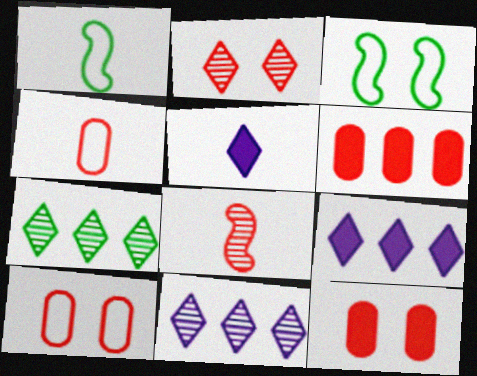[[1, 11, 12]]